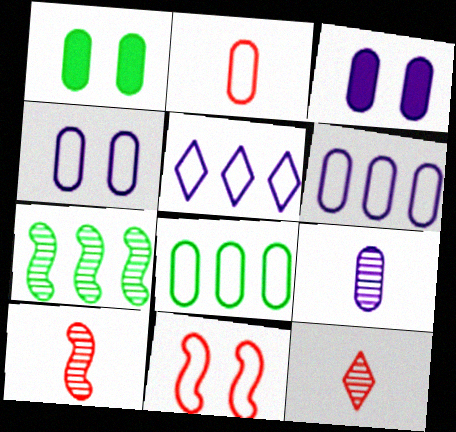[[1, 5, 10], 
[2, 4, 8], 
[3, 6, 9]]